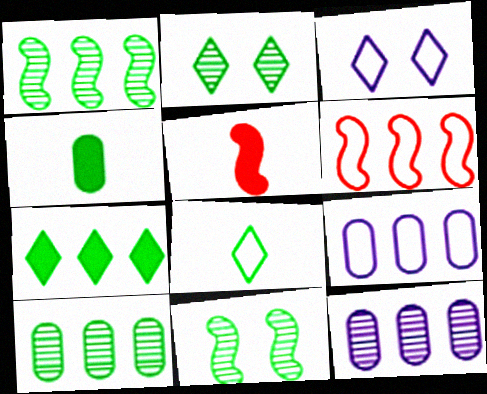[[2, 5, 9], 
[2, 7, 8], 
[3, 5, 10], 
[6, 7, 12]]